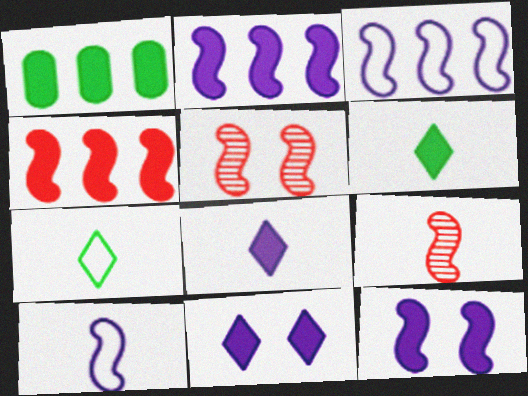[]